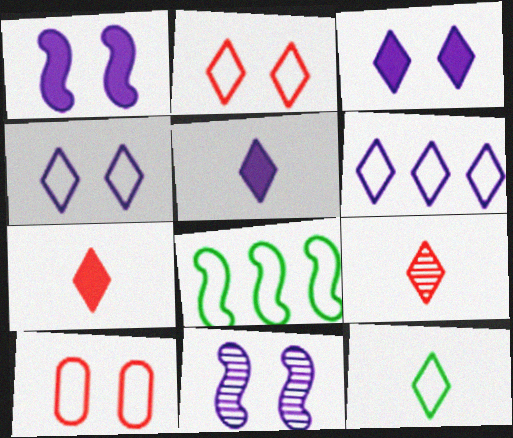[[2, 6, 12], 
[5, 9, 12]]